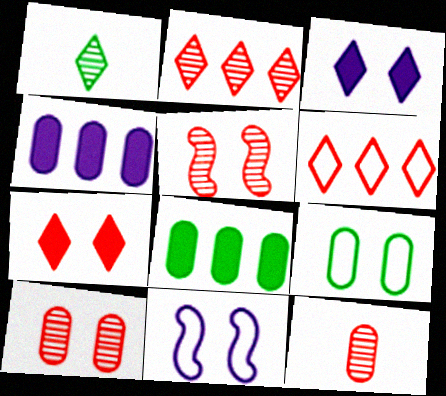[[1, 3, 6], 
[2, 5, 12], 
[3, 5, 9], 
[4, 9, 12]]